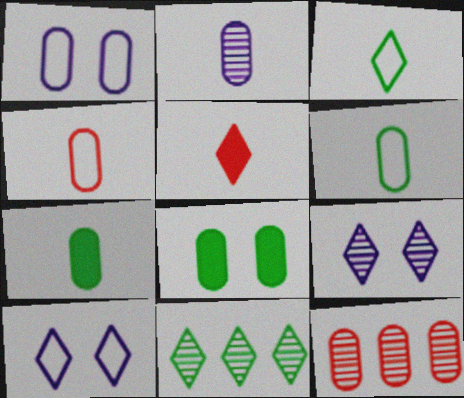[[1, 7, 12], 
[2, 4, 7], 
[5, 10, 11]]